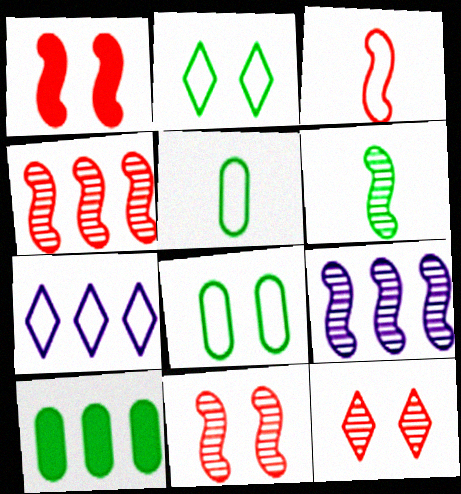[[1, 3, 4], 
[2, 6, 10], 
[3, 7, 8], 
[4, 7, 10], 
[6, 9, 11]]